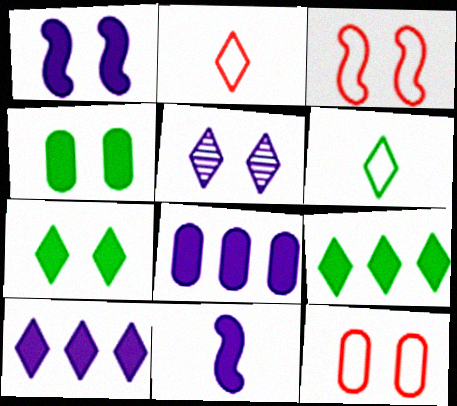[[2, 5, 9], 
[3, 4, 5]]